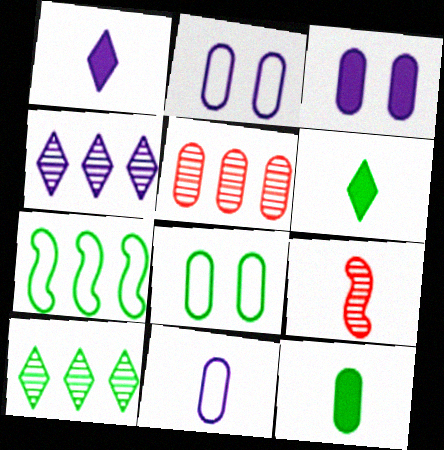[[2, 5, 12], 
[6, 9, 11]]